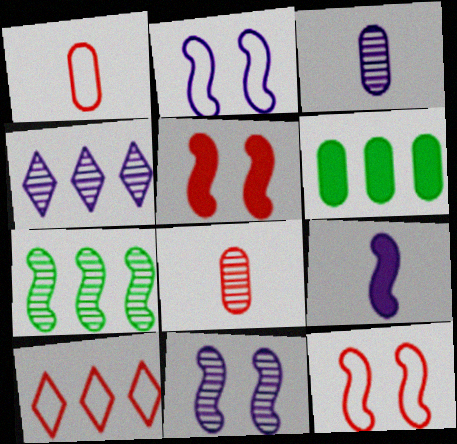[[1, 10, 12], 
[3, 4, 11], 
[5, 8, 10], 
[7, 9, 12]]